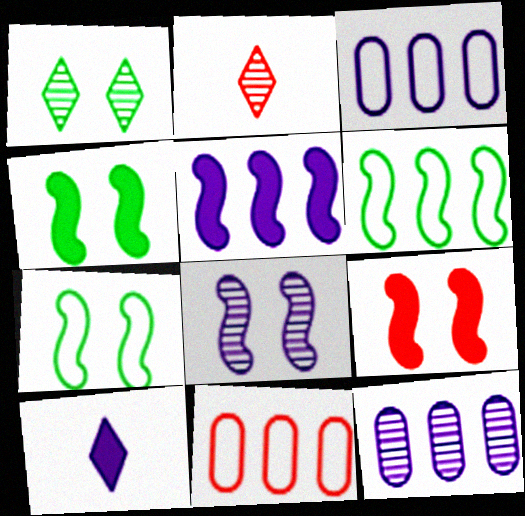[[2, 3, 4], 
[2, 9, 11], 
[3, 8, 10], 
[7, 8, 9]]